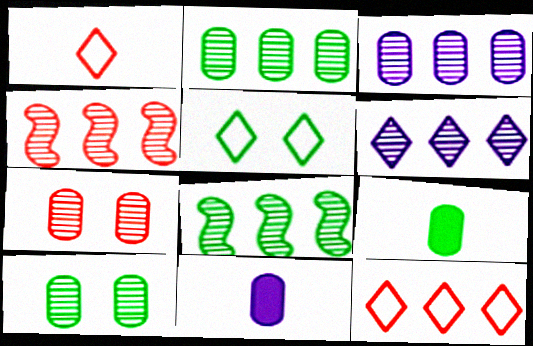[[2, 4, 6], 
[4, 5, 11], 
[5, 8, 9]]